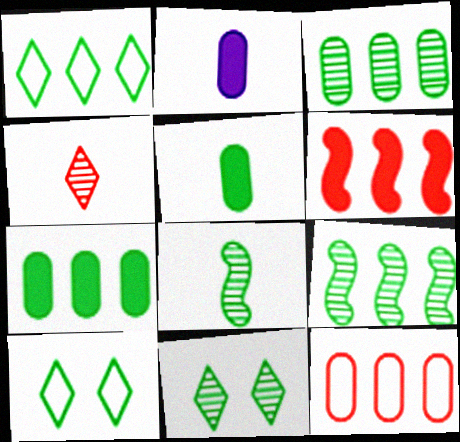[[1, 7, 9], 
[3, 8, 11], 
[5, 9, 10], 
[7, 8, 10]]